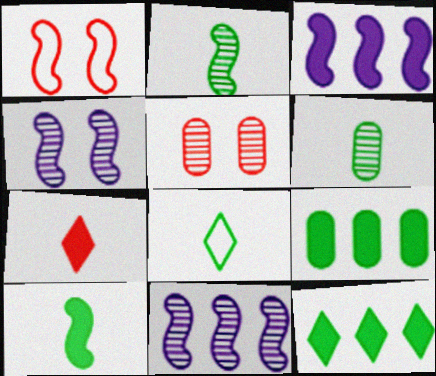[[1, 2, 3], 
[1, 10, 11], 
[3, 5, 8], 
[6, 8, 10]]